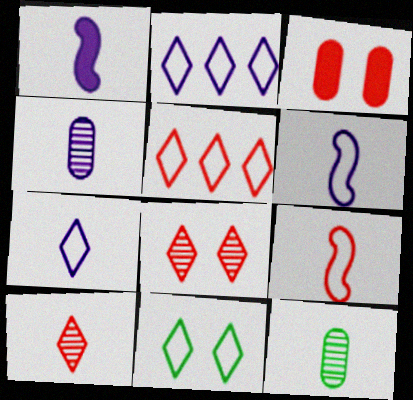[[1, 4, 7], 
[5, 7, 11]]